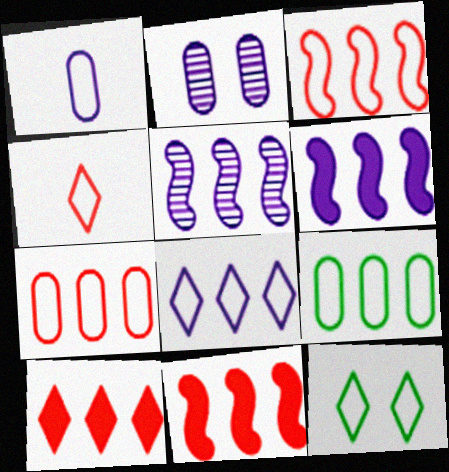[[1, 3, 12], 
[3, 8, 9], 
[4, 8, 12], 
[5, 9, 10]]